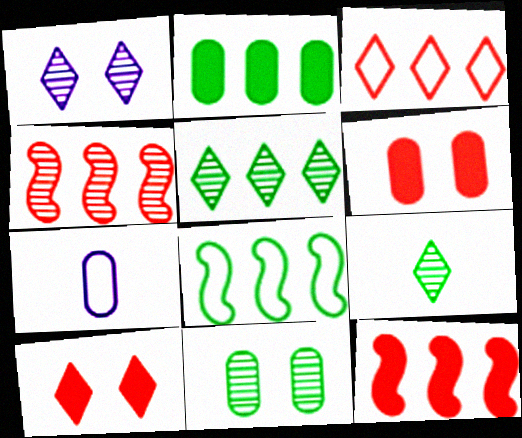[[2, 5, 8]]